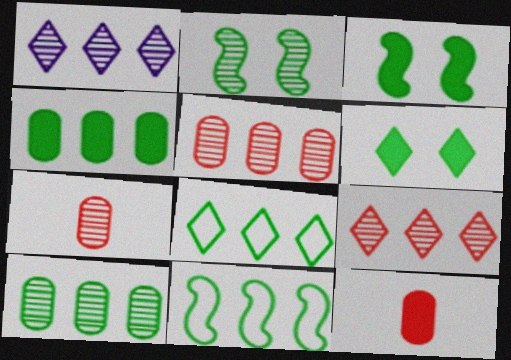[[1, 2, 7]]